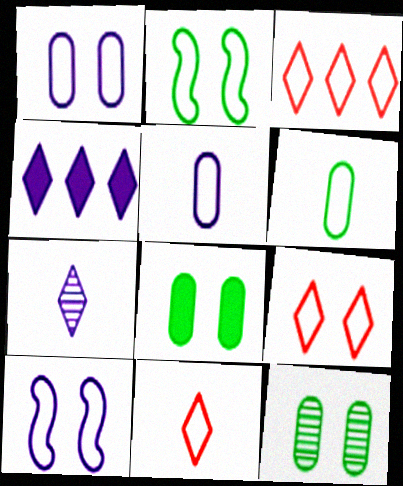[[1, 2, 9], 
[2, 3, 5], 
[3, 6, 10], 
[3, 9, 11]]